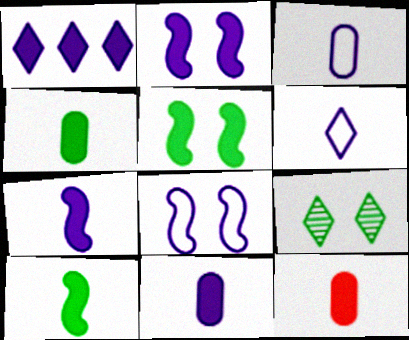[[1, 2, 11], 
[1, 5, 12], 
[4, 11, 12]]